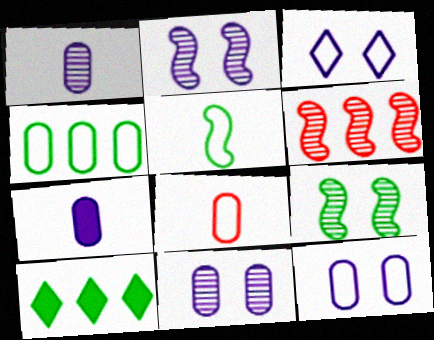[[2, 8, 10], 
[4, 8, 12]]